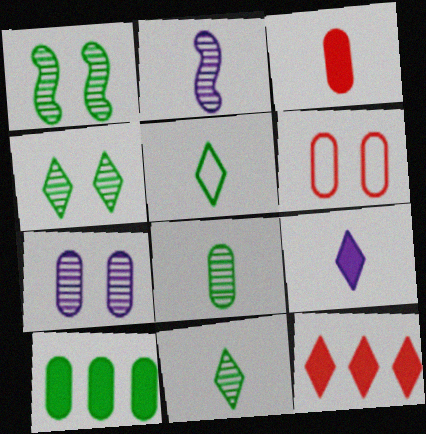[[1, 5, 10], 
[2, 3, 5]]